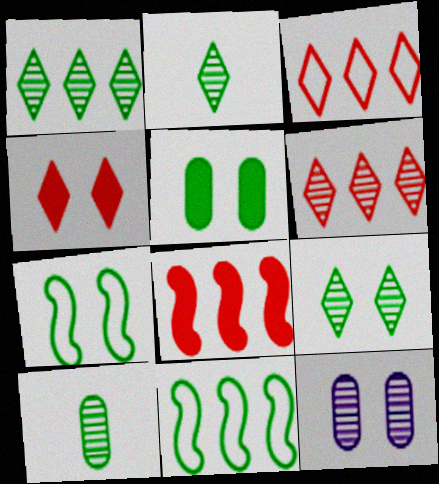[[1, 2, 9], 
[2, 5, 11], 
[4, 7, 12], 
[5, 7, 9]]